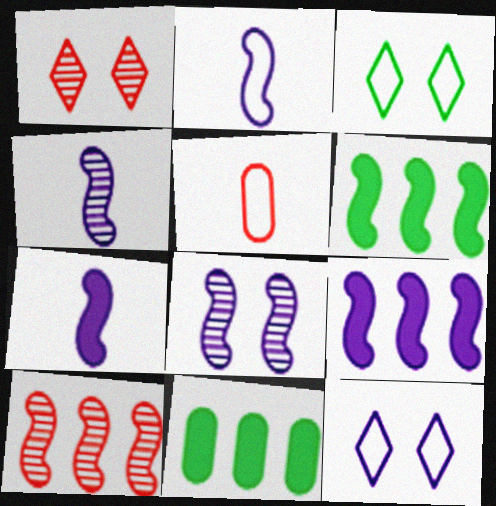[[1, 2, 11], 
[2, 4, 7], 
[2, 8, 9]]